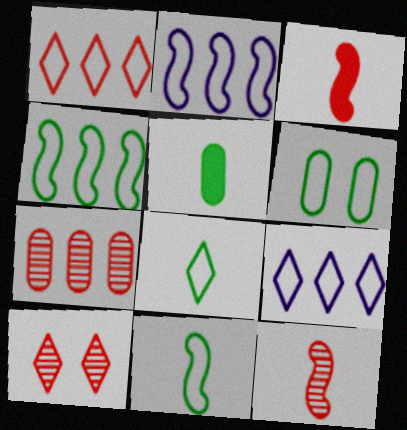[[2, 5, 10], 
[4, 6, 8], 
[7, 10, 12]]